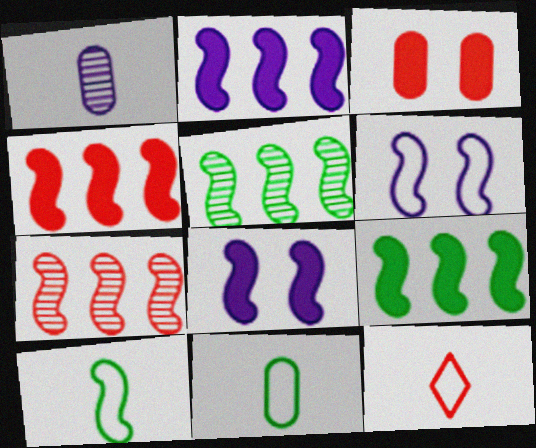[[2, 4, 9], 
[3, 7, 12], 
[7, 8, 10]]